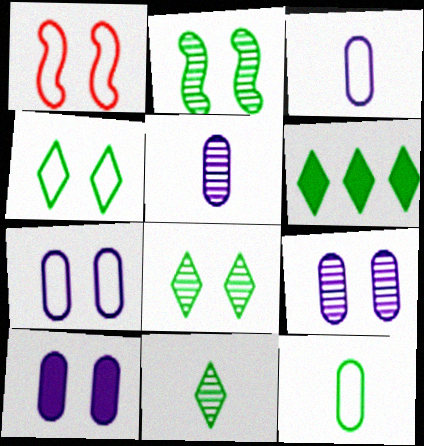[[1, 4, 7], 
[1, 5, 6], 
[1, 8, 10], 
[2, 6, 12], 
[4, 6, 11], 
[7, 9, 10]]